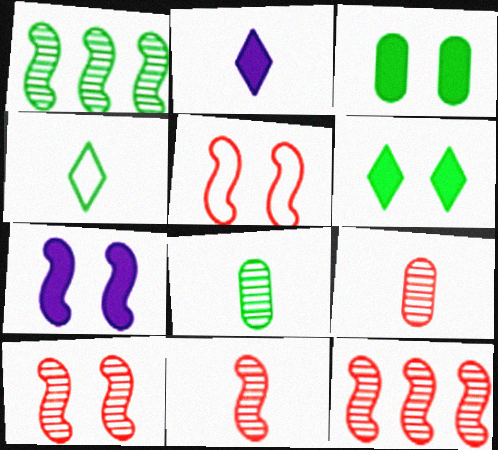[[1, 3, 4], 
[10, 11, 12]]